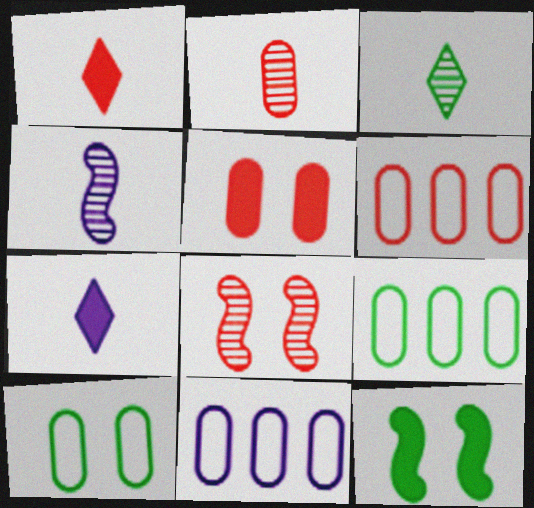[[1, 6, 8], 
[2, 3, 4], 
[2, 5, 6], 
[3, 9, 12], 
[6, 9, 11], 
[7, 8, 9]]